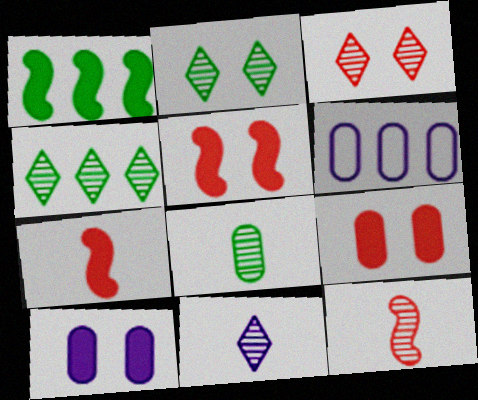[[2, 6, 7], 
[3, 4, 11], 
[6, 8, 9], 
[8, 11, 12]]